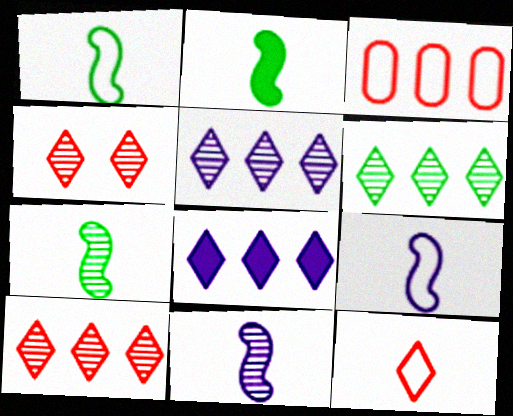[[1, 2, 7], 
[5, 6, 10]]